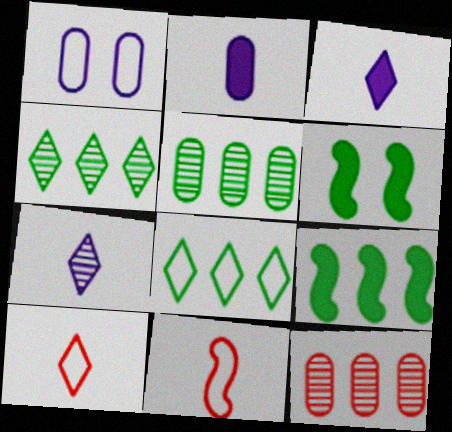[[1, 8, 11], 
[5, 8, 9]]